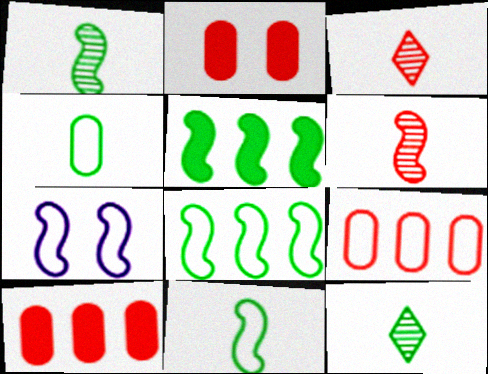[[5, 6, 7], 
[7, 10, 12]]